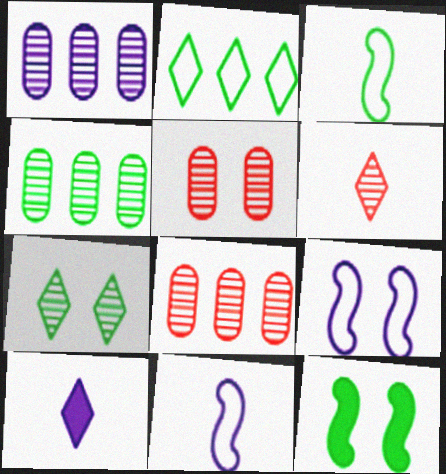[[1, 4, 8], 
[1, 9, 10]]